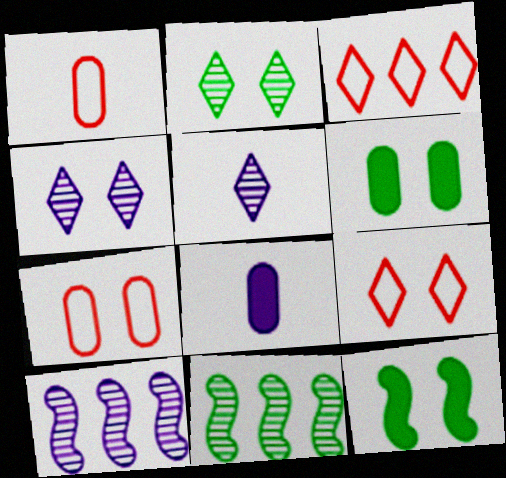[[4, 7, 12], 
[8, 9, 11]]